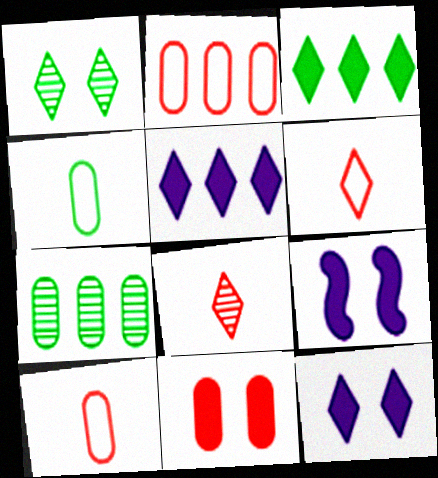[[1, 5, 6], 
[6, 7, 9]]